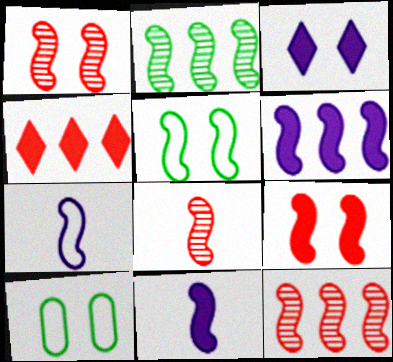[[1, 3, 10], 
[1, 8, 12], 
[2, 7, 9], 
[5, 6, 8], 
[5, 11, 12]]